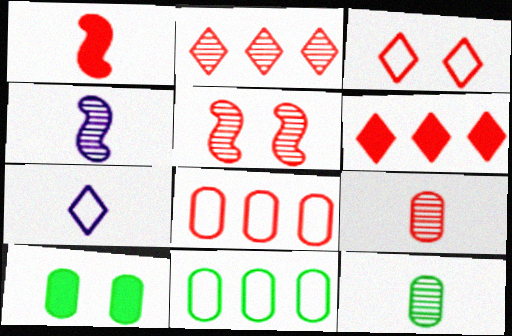[[1, 7, 12], 
[2, 5, 9], 
[10, 11, 12]]